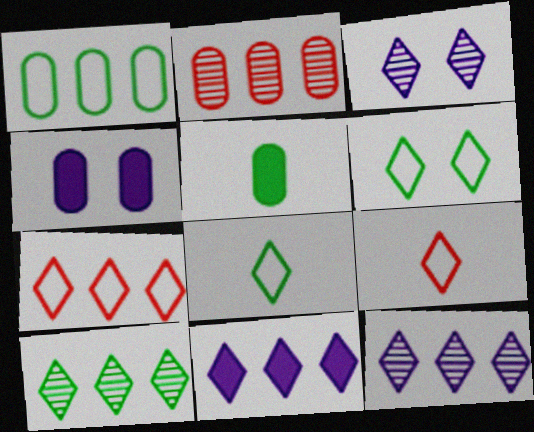[[7, 10, 11]]